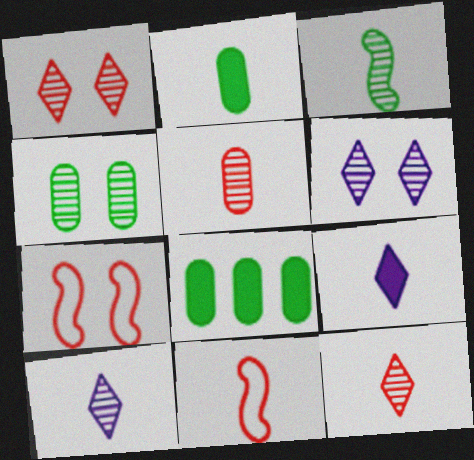[[2, 10, 11], 
[3, 5, 10], 
[6, 8, 11], 
[7, 8, 10]]